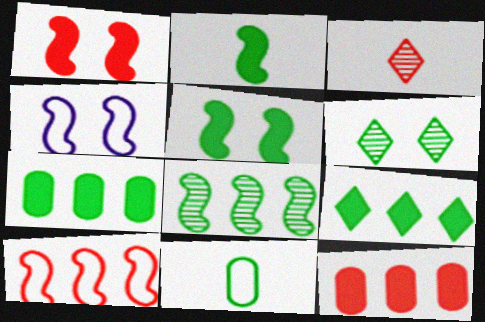[[3, 4, 7]]